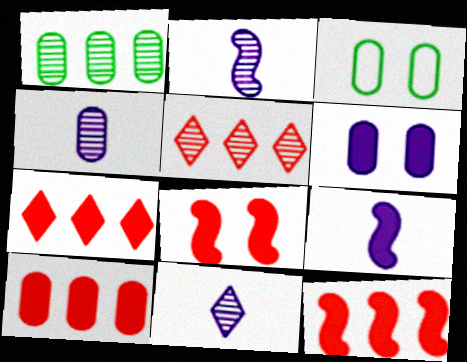[[2, 3, 7], 
[2, 4, 11], 
[3, 4, 10], 
[3, 5, 9], 
[3, 11, 12], 
[7, 10, 12]]